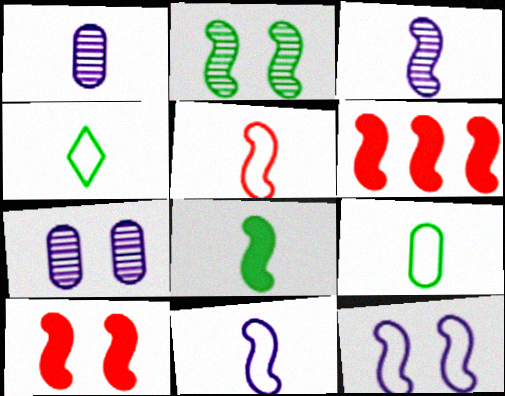[[2, 6, 11], 
[2, 10, 12], 
[3, 5, 8], 
[4, 6, 7]]